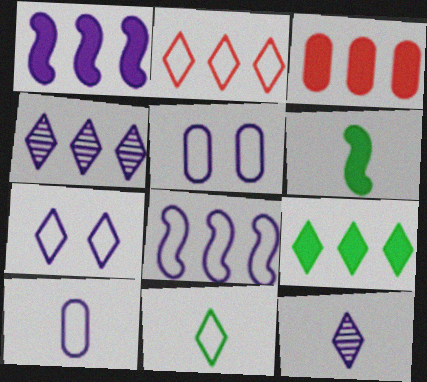[[1, 3, 9], 
[1, 5, 12], 
[2, 4, 9], 
[2, 7, 11], 
[7, 8, 10]]